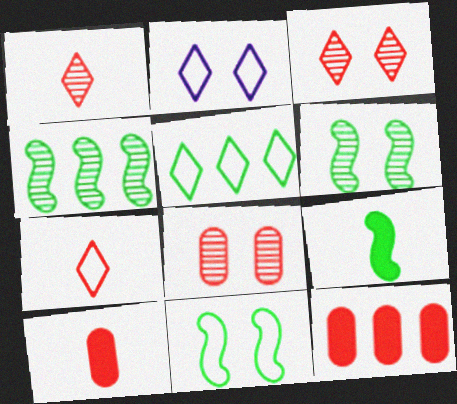[[2, 4, 10], 
[2, 5, 7], 
[4, 9, 11]]